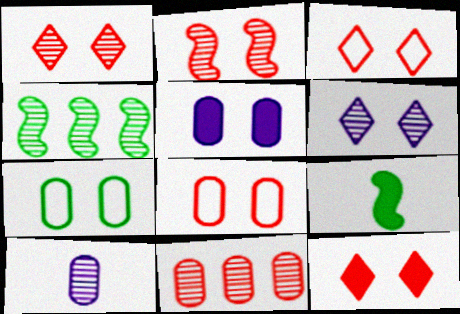[[1, 3, 12], 
[1, 4, 10], 
[2, 8, 12]]